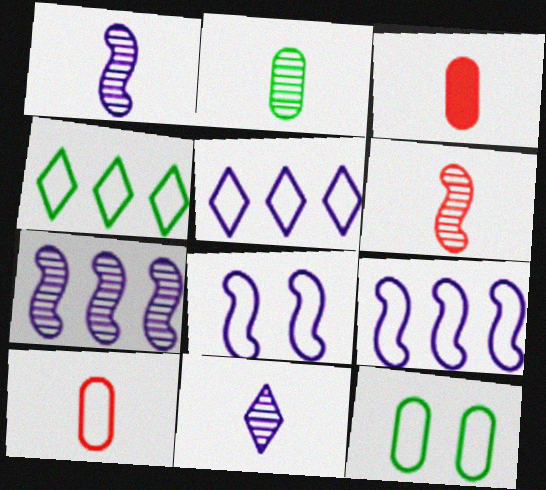[[2, 6, 11], 
[4, 8, 10]]